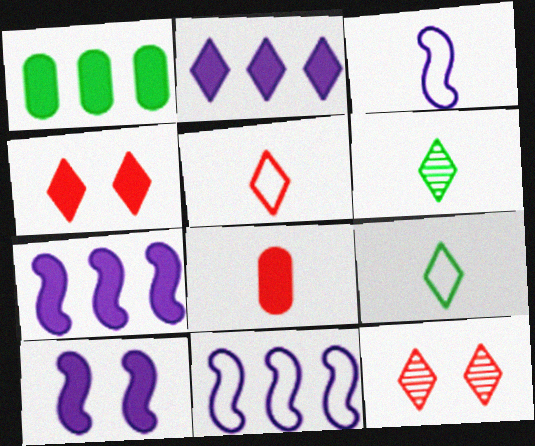[[1, 3, 12], 
[2, 9, 12], 
[3, 6, 8]]